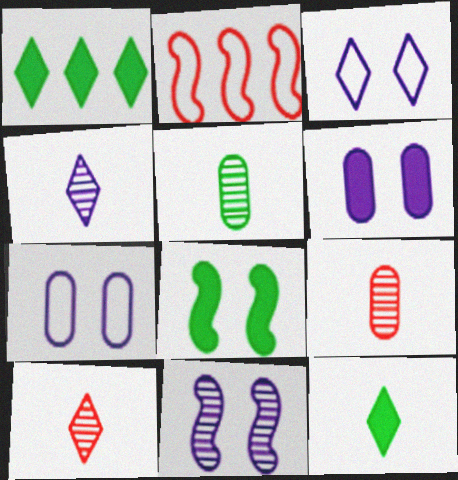[[1, 3, 10], 
[3, 6, 11]]